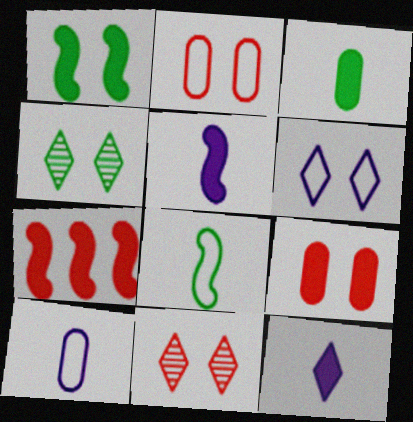[[1, 5, 7], 
[4, 7, 10]]